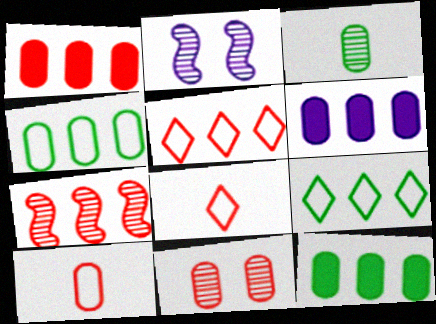[[1, 5, 7], 
[1, 6, 12], 
[1, 10, 11], 
[2, 8, 12], 
[6, 7, 9]]